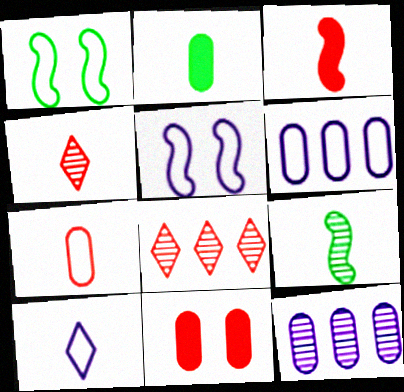[[2, 5, 8], 
[3, 4, 7], 
[5, 6, 10]]